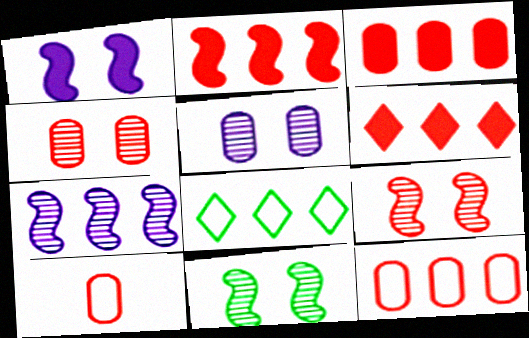[[2, 3, 6], 
[3, 4, 10], 
[3, 7, 8], 
[6, 9, 10]]